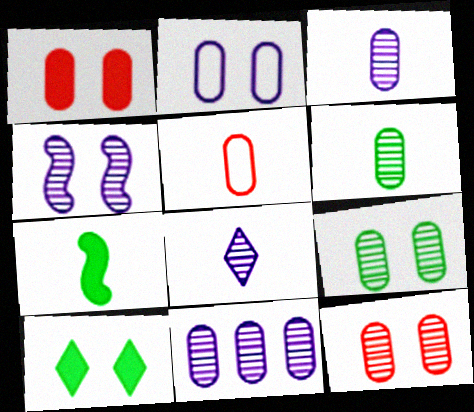[[1, 2, 9], 
[4, 8, 11], 
[5, 7, 8], 
[6, 11, 12]]